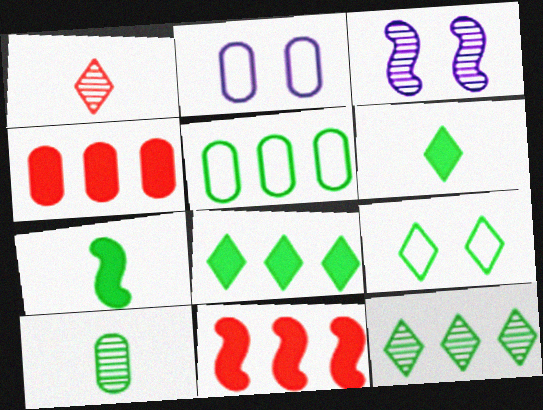[[2, 4, 10], 
[6, 9, 12]]